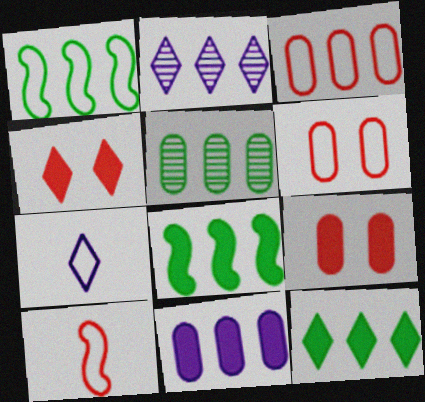[[1, 5, 12], 
[1, 6, 7], 
[2, 3, 8], 
[3, 5, 11]]